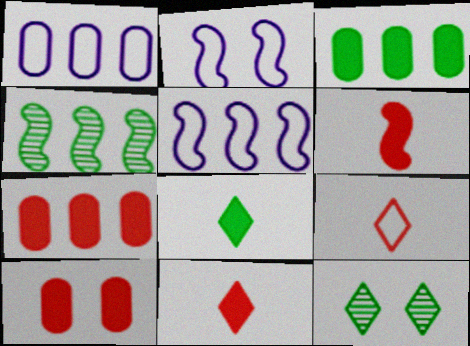[[1, 6, 12], 
[2, 4, 6], 
[2, 10, 12]]